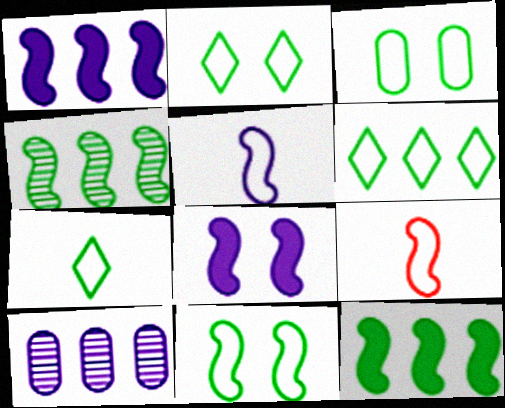[[2, 3, 11], 
[2, 6, 7], 
[4, 8, 9]]